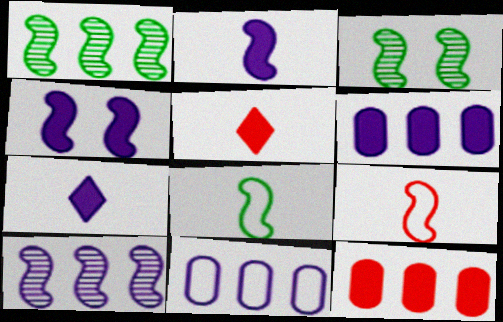[[1, 4, 9], 
[3, 5, 11], 
[4, 6, 7]]